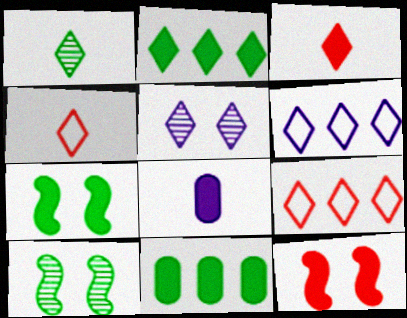[[2, 4, 5], 
[2, 8, 12], 
[8, 9, 10]]